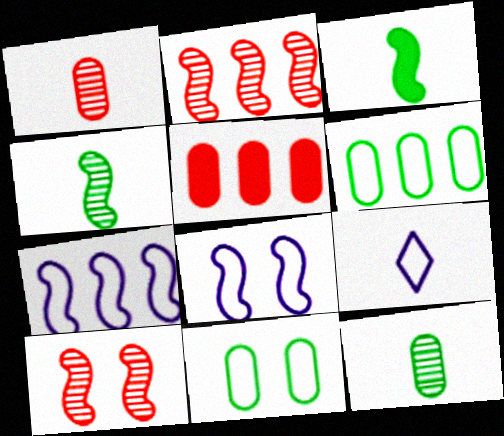[[1, 3, 9], 
[2, 3, 8], 
[3, 7, 10]]